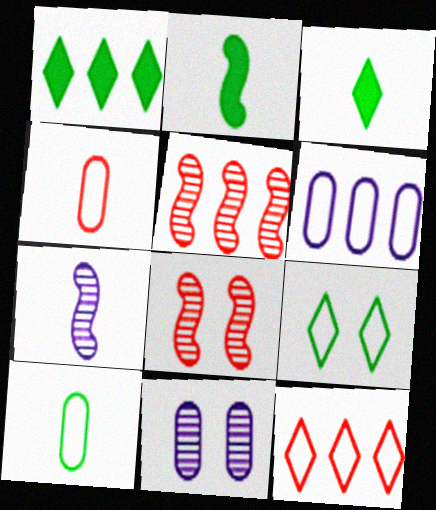[[1, 5, 6], 
[2, 11, 12], 
[3, 4, 7], 
[3, 6, 8]]